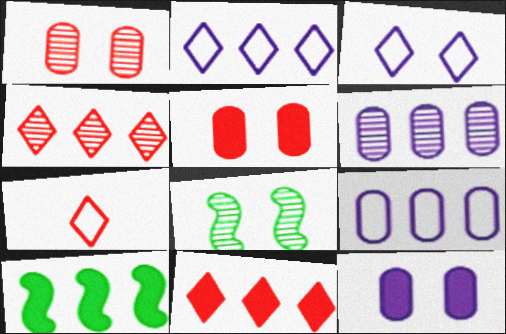[[3, 5, 8], 
[4, 9, 10]]